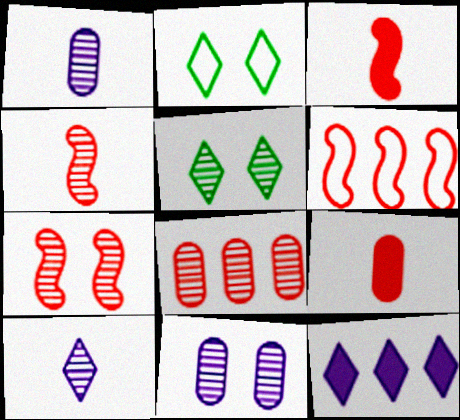[[3, 6, 7], 
[5, 7, 11]]